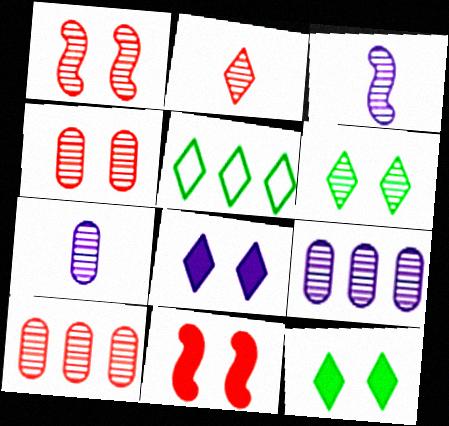[[1, 2, 10], 
[2, 5, 8], 
[3, 6, 10], 
[5, 7, 11]]